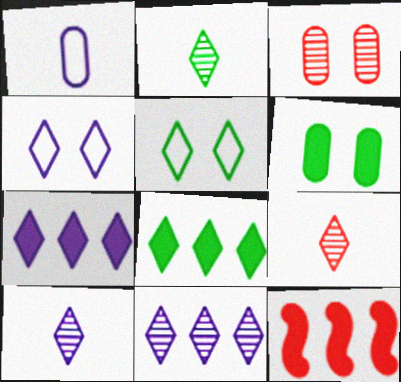[[2, 5, 8], 
[2, 9, 10], 
[4, 7, 10], 
[4, 8, 9], 
[5, 7, 9]]